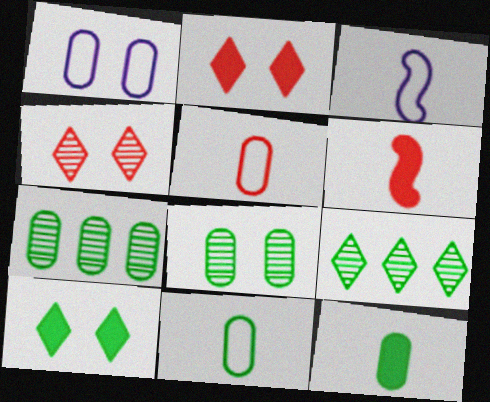[[1, 6, 9], 
[2, 3, 7]]